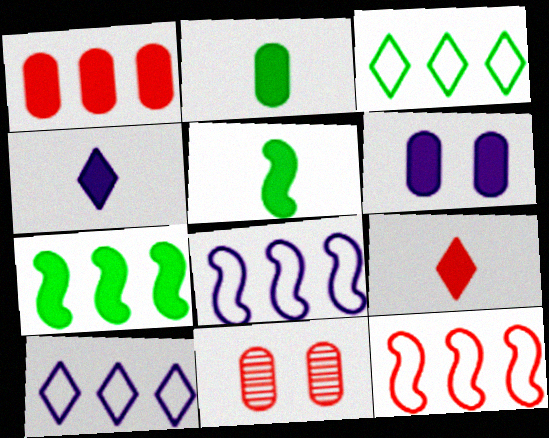[[1, 2, 6], 
[5, 10, 11], 
[6, 7, 9], 
[9, 11, 12]]